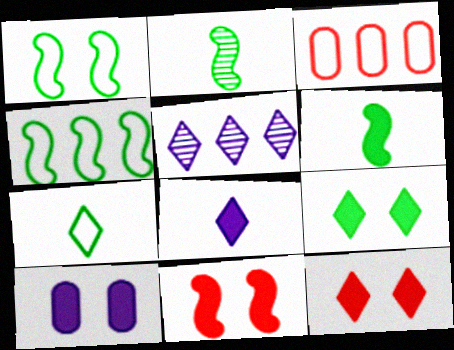[[5, 7, 12], 
[9, 10, 11]]